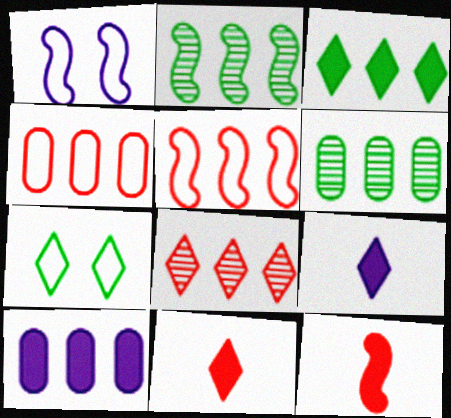[[1, 2, 12], 
[1, 6, 11], 
[4, 6, 10], 
[7, 8, 9]]